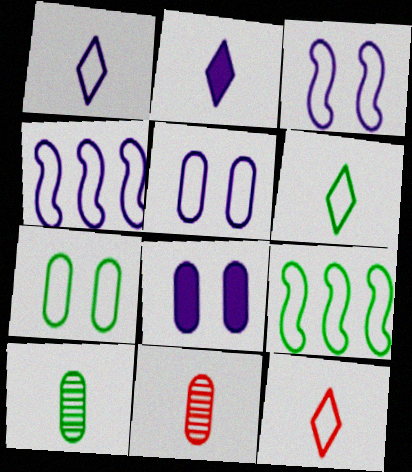[[1, 4, 5], 
[1, 6, 12], 
[4, 7, 12], 
[5, 9, 12], 
[6, 7, 9]]